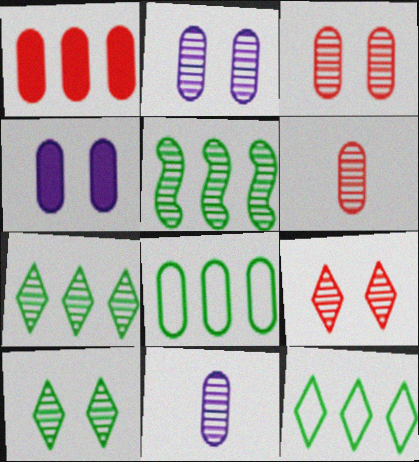[[4, 6, 8], 
[5, 9, 11]]